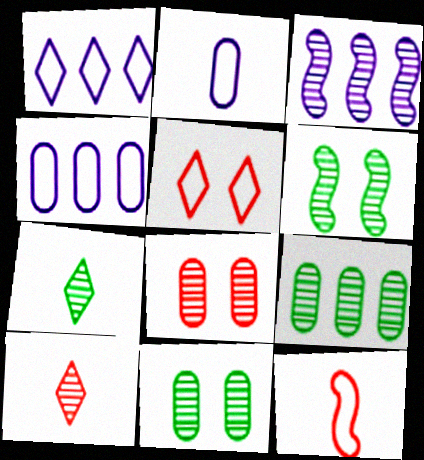[[3, 7, 8], 
[3, 10, 11], 
[6, 7, 9]]